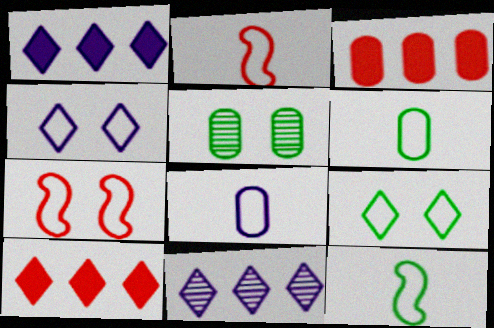[[1, 2, 5], 
[3, 5, 8]]